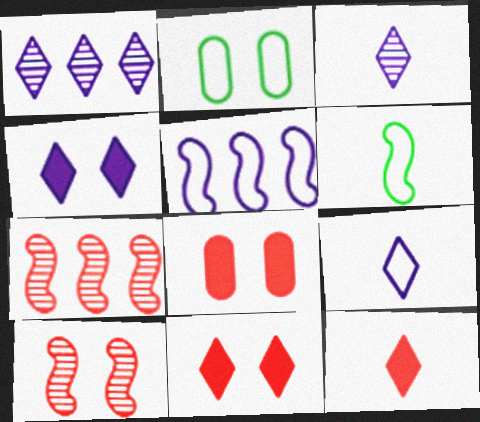[[1, 4, 9], 
[1, 6, 8], 
[2, 4, 10]]